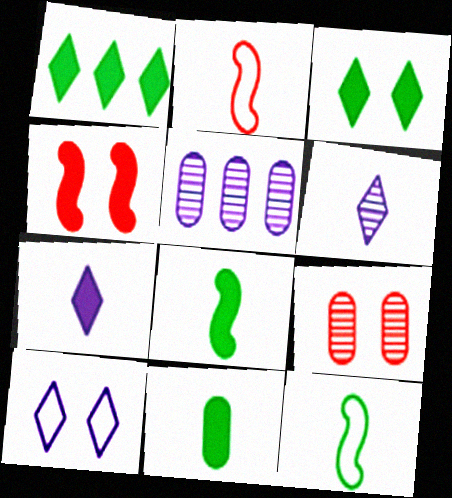[[2, 3, 5], 
[2, 6, 11]]